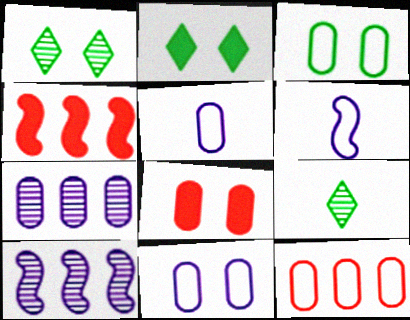[[1, 4, 5], 
[3, 5, 12], 
[4, 9, 11]]